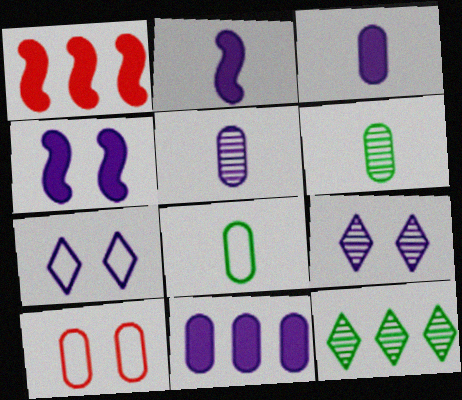[[1, 6, 7], 
[1, 8, 9], 
[2, 10, 12], 
[6, 10, 11]]